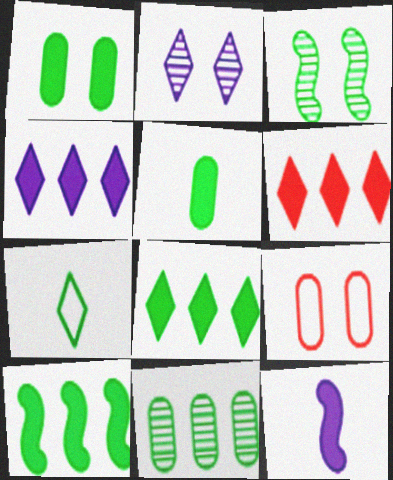[[1, 6, 12], 
[2, 6, 7], 
[4, 6, 8]]